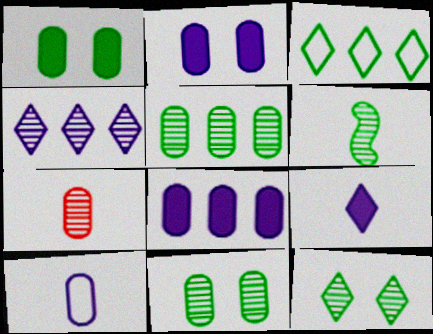[[1, 3, 6], 
[5, 6, 12]]